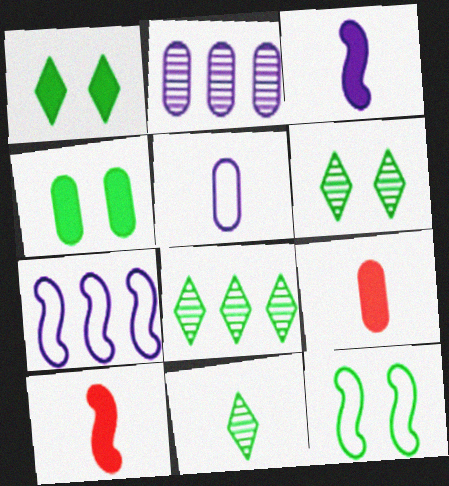[[4, 6, 12], 
[5, 10, 11], 
[6, 7, 9], 
[6, 8, 11]]